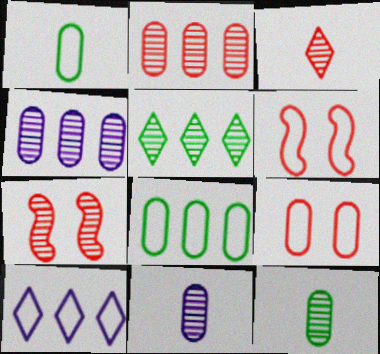[[1, 6, 10], 
[2, 3, 7], 
[5, 7, 11]]